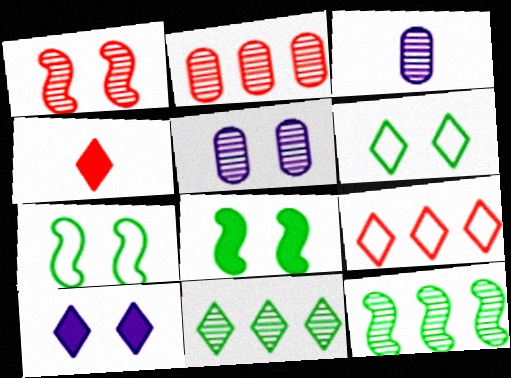[[1, 3, 11], 
[3, 8, 9]]